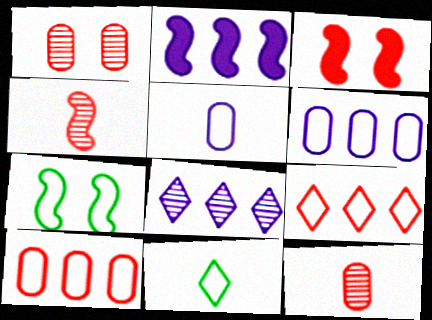[[1, 2, 11], 
[2, 4, 7], 
[2, 6, 8], 
[3, 9, 12], 
[5, 7, 9]]